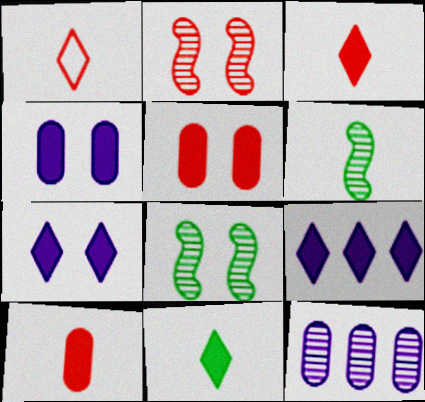[]